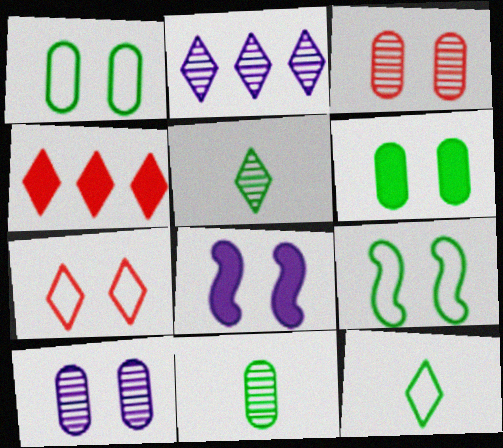[]